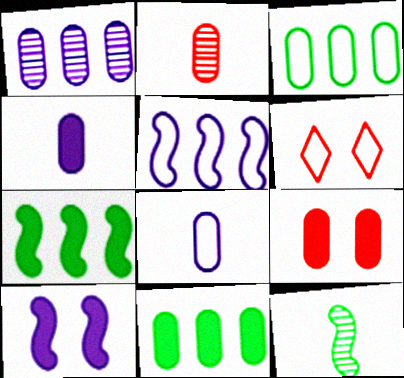[[4, 9, 11]]